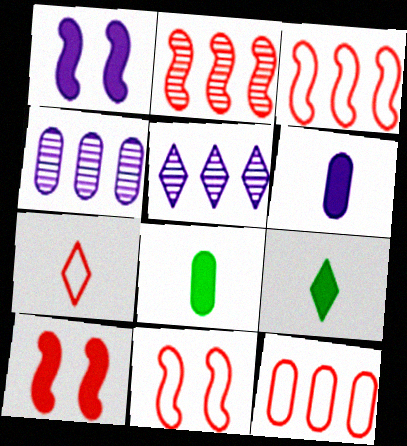[[4, 9, 11], 
[5, 8, 11], 
[7, 11, 12]]